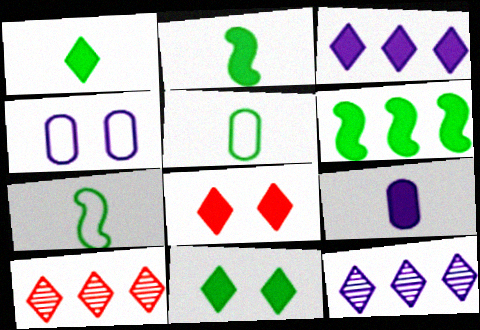[[1, 3, 8], 
[2, 4, 10], 
[6, 8, 9]]